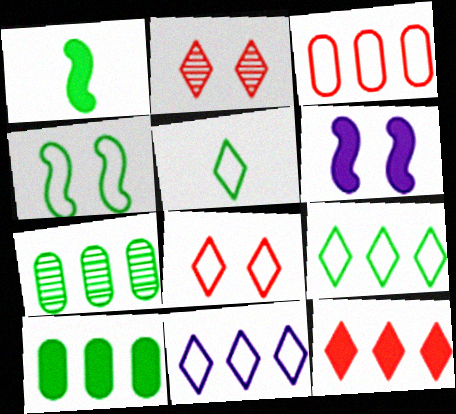[[5, 8, 11]]